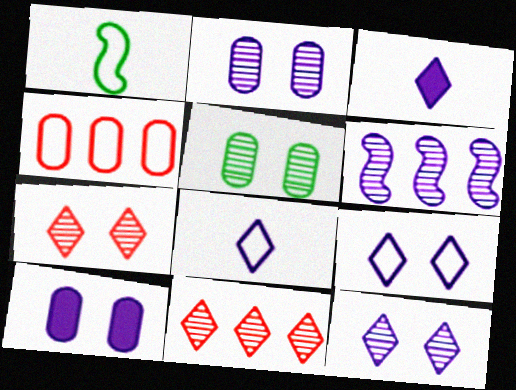[[1, 4, 9], 
[1, 10, 11], 
[6, 8, 10]]